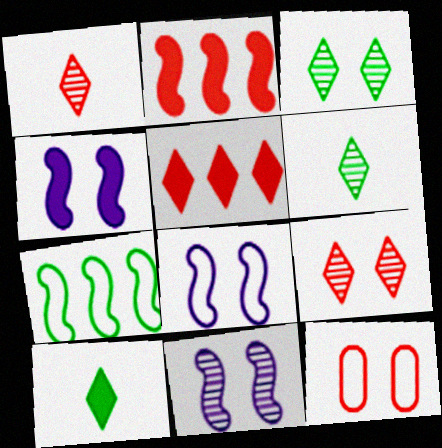[[1, 2, 12], 
[3, 4, 12], 
[4, 8, 11]]